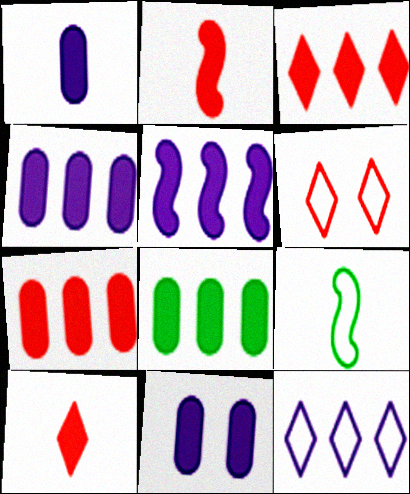[[1, 4, 11], 
[3, 5, 8], 
[4, 7, 8]]